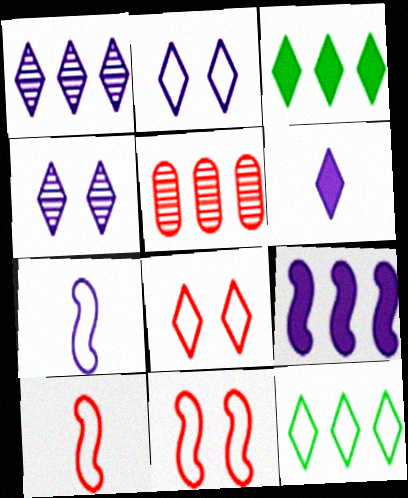[[1, 2, 6], 
[5, 9, 12]]